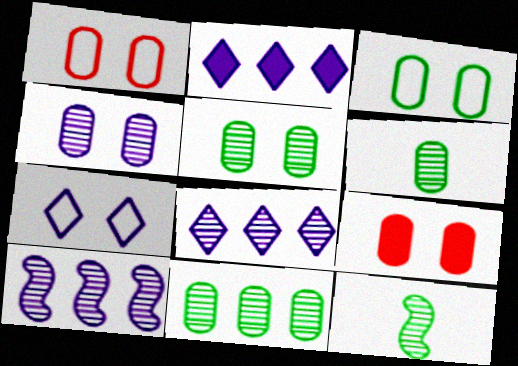[[1, 2, 12], 
[3, 4, 9], 
[5, 6, 11]]